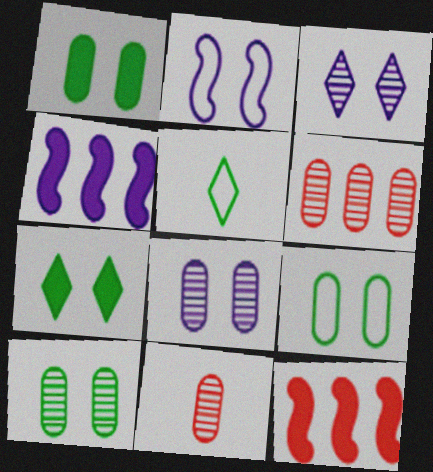[[1, 9, 10], 
[5, 8, 12]]